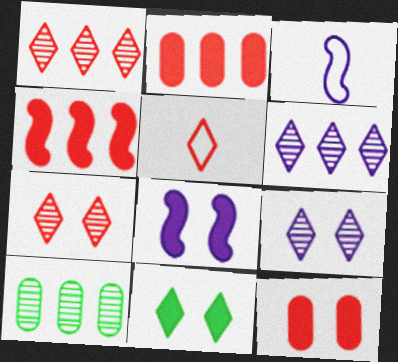[[5, 6, 11], 
[5, 8, 10], 
[8, 11, 12]]